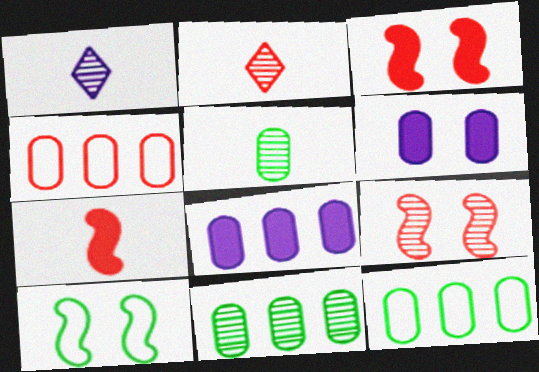[[1, 3, 12], 
[1, 9, 11], 
[2, 3, 4], 
[2, 8, 10], 
[4, 5, 6], 
[4, 8, 11]]